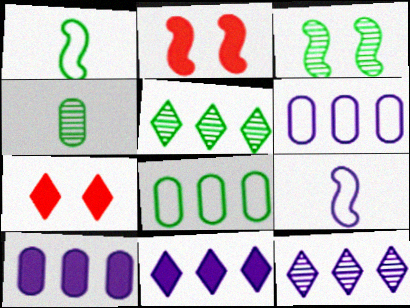[[3, 4, 5]]